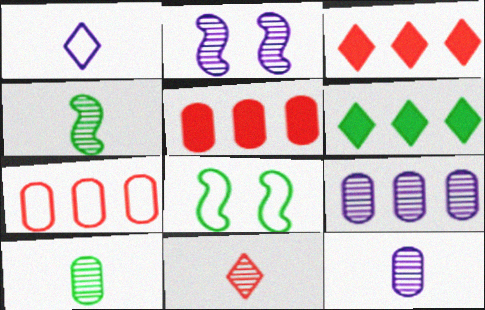[[1, 7, 8], 
[3, 8, 12], 
[4, 11, 12], 
[6, 8, 10]]